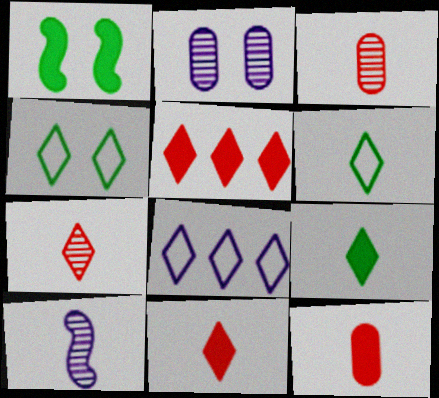[[1, 3, 8], 
[6, 10, 12]]